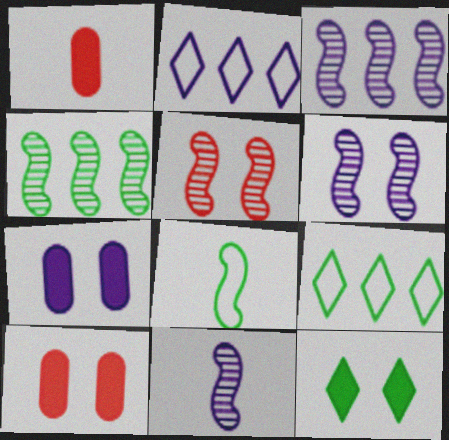[[1, 6, 9], 
[2, 7, 11], 
[3, 6, 11], 
[4, 5, 11], 
[9, 10, 11]]